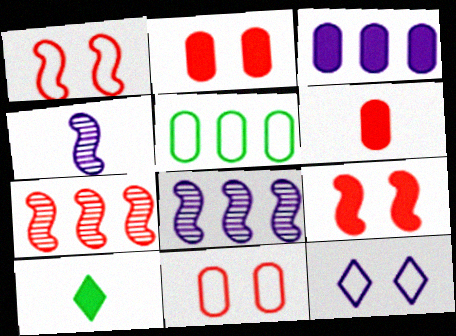[[3, 4, 12], 
[3, 9, 10], 
[8, 10, 11]]